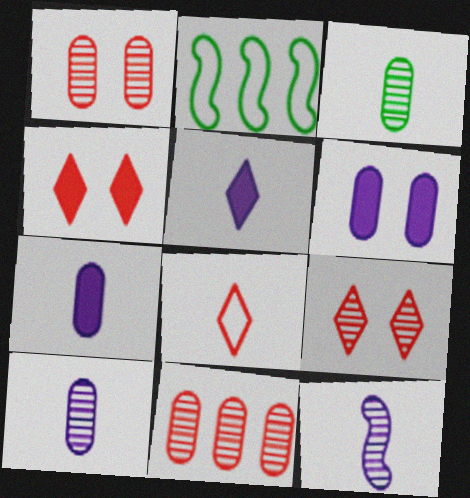[[1, 2, 5], 
[2, 4, 10], 
[2, 7, 9]]